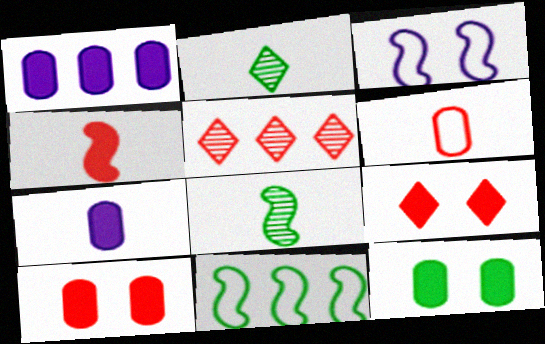[[1, 5, 11], 
[2, 11, 12]]